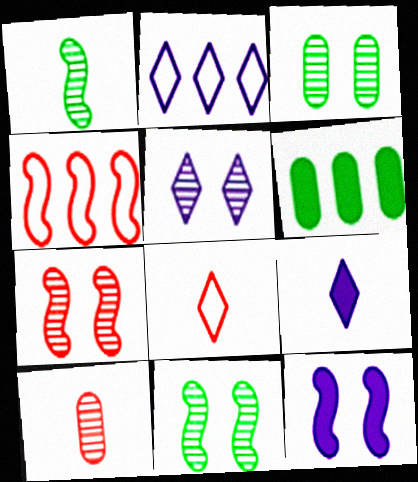[[1, 4, 12], 
[2, 5, 9], 
[3, 4, 9], 
[3, 5, 7]]